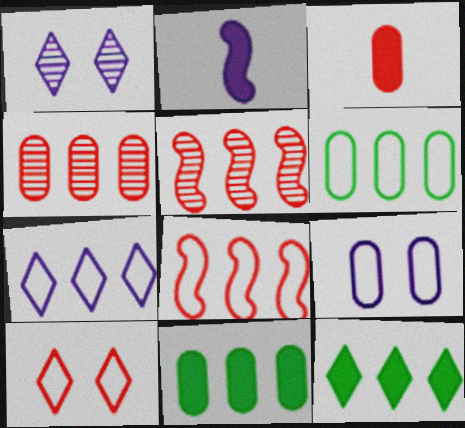[[3, 5, 10], 
[5, 7, 11], 
[6, 7, 8]]